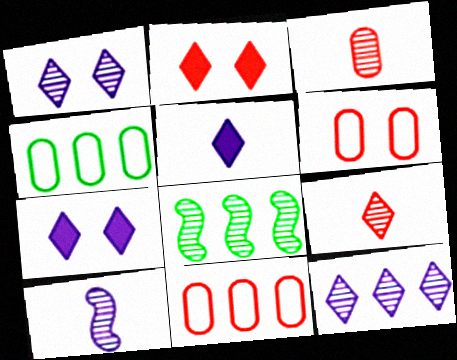[[1, 3, 8], 
[2, 4, 10], 
[5, 6, 8]]